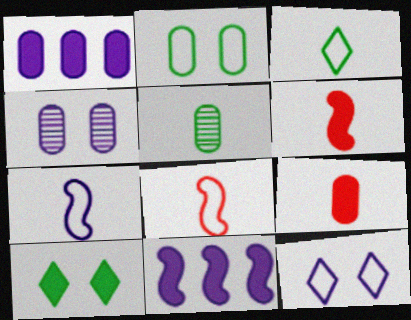[[1, 6, 10], 
[9, 10, 11]]